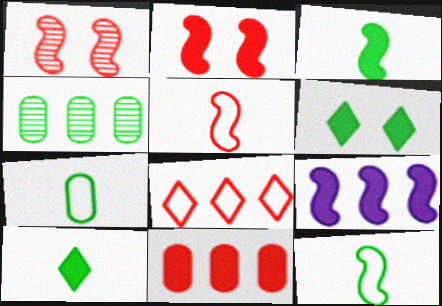[[1, 9, 12], 
[2, 3, 9], 
[4, 6, 12], 
[4, 8, 9]]